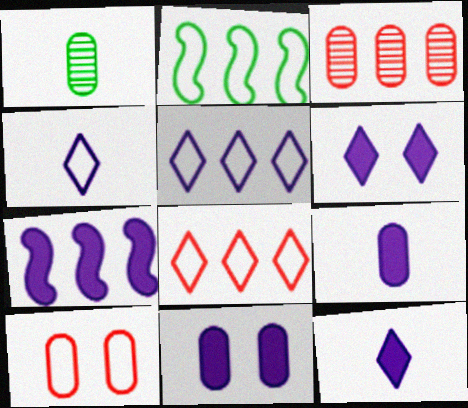[[2, 4, 10], 
[6, 7, 9], 
[7, 11, 12]]